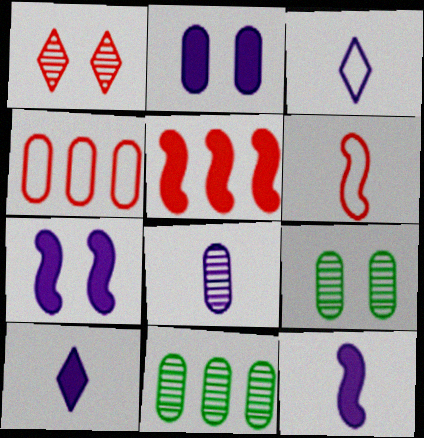[[3, 5, 9], 
[3, 8, 12]]